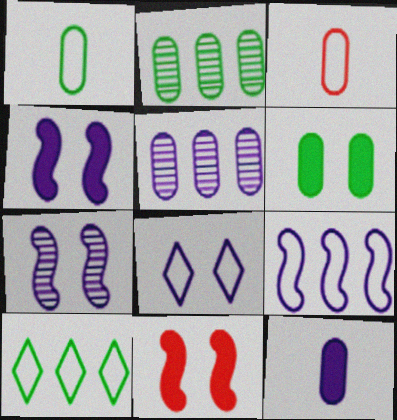[[1, 2, 6], 
[3, 5, 6]]